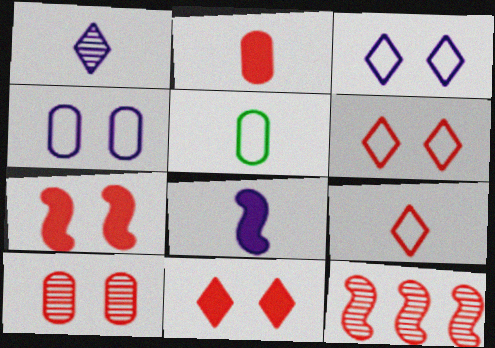[[2, 6, 12], 
[6, 7, 10]]